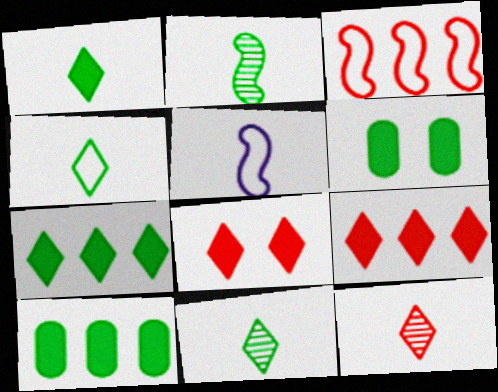[[1, 4, 11]]